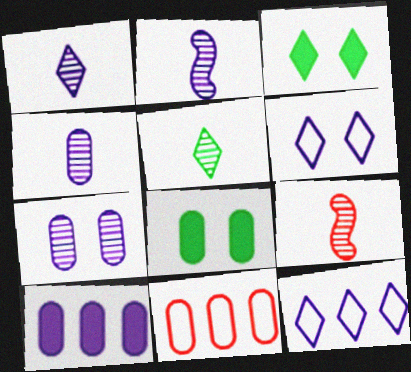[[1, 2, 4], 
[2, 3, 11], 
[2, 6, 10], 
[4, 5, 9], 
[4, 8, 11], 
[8, 9, 12]]